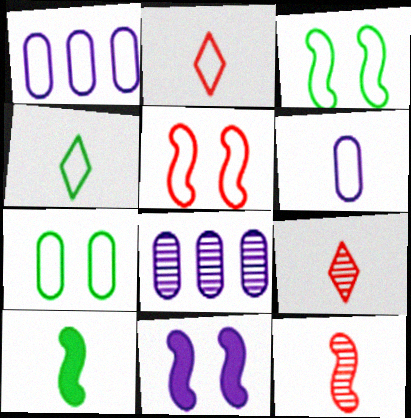[[1, 2, 3], 
[1, 4, 5], 
[6, 9, 10]]